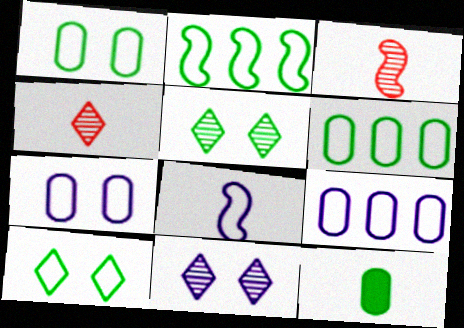[[2, 5, 12], 
[4, 8, 12]]